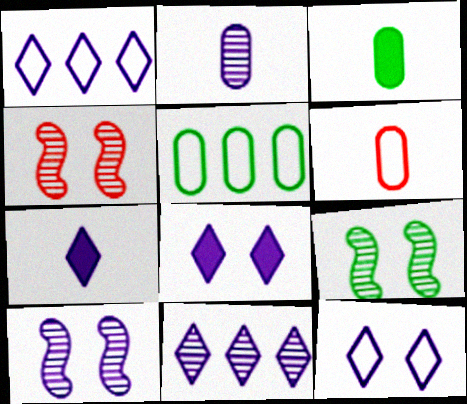[[1, 3, 4], 
[2, 3, 6], 
[2, 10, 11], 
[4, 5, 7], 
[4, 9, 10], 
[7, 11, 12]]